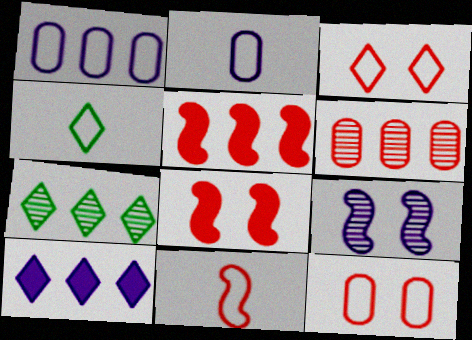[[1, 5, 7], 
[2, 4, 11], 
[2, 7, 8], 
[2, 9, 10]]